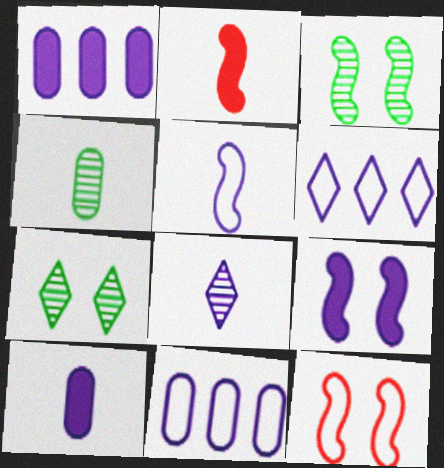[[2, 7, 11], 
[3, 9, 12], 
[5, 8, 10], 
[8, 9, 11]]